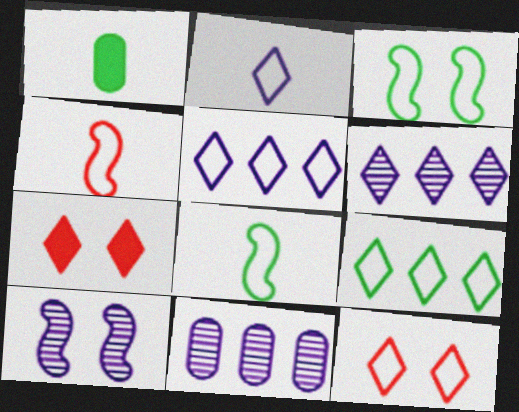[[2, 9, 12], 
[7, 8, 11]]